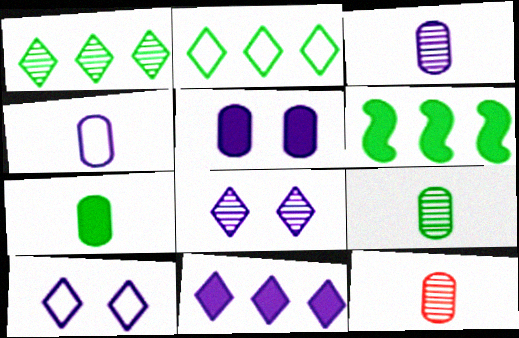[[3, 9, 12], 
[4, 7, 12], 
[6, 10, 12]]